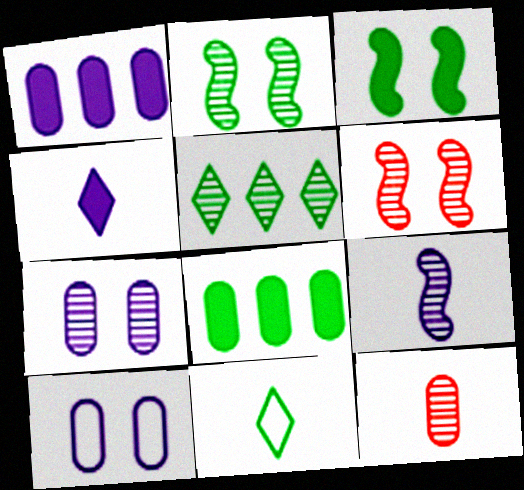[[1, 6, 11], 
[2, 8, 11], 
[8, 10, 12]]